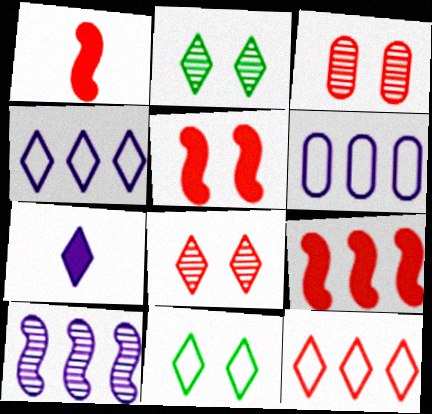[[1, 2, 6], 
[1, 3, 12], 
[1, 5, 9], 
[2, 7, 12]]